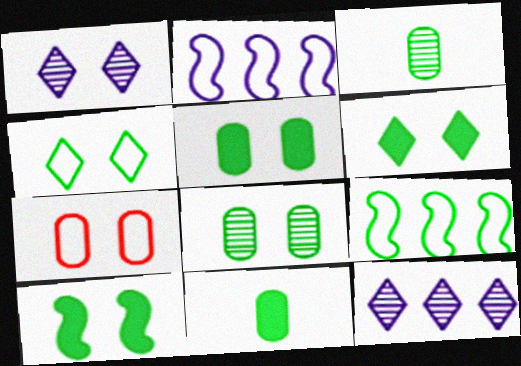[[1, 7, 10], 
[3, 6, 9], 
[4, 8, 10], 
[5, 6, 10]]